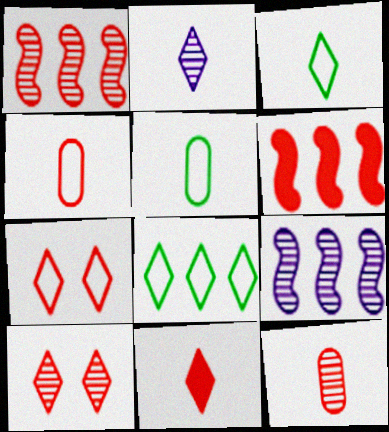[[1, 10, 12], 
[2, 3, 11], 
[4, 6, 10], 
[6, 7, 12]]